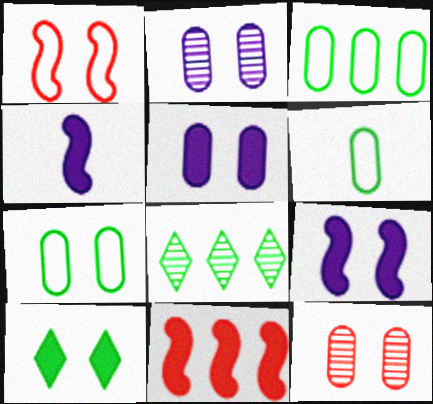[[1, 2, 10], 
[3, 6, 7], 
[5, 7, 12]]